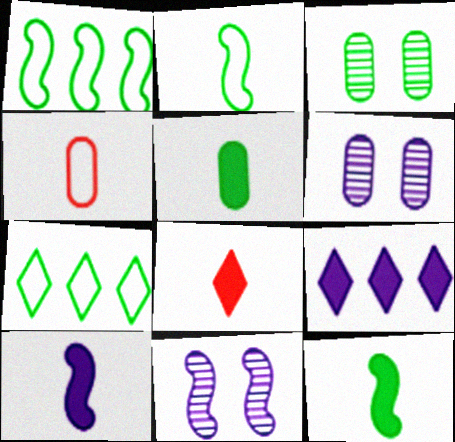[[1, 6, 8], 
[3, 7, 12], 
[5, 8, 10]]